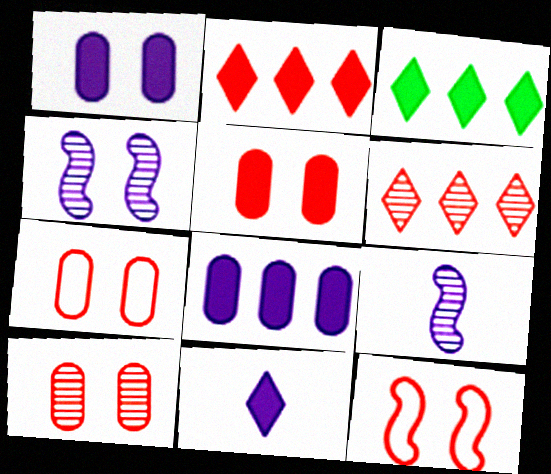[[3, 7, 9], 
[5, 7, 10]]